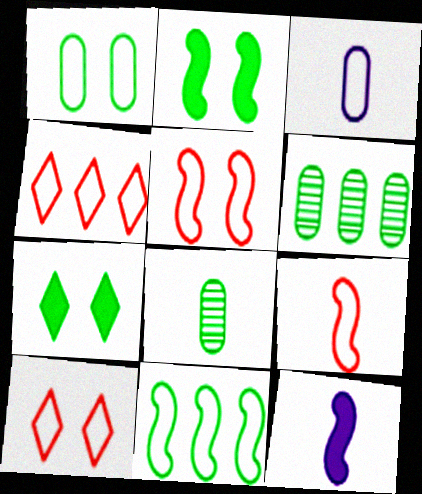[[3, 10, 11], 
[6, 10, 12], 
[7, 8, 11]]